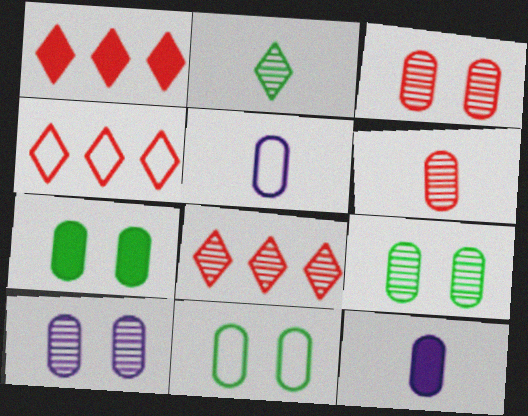[[1, 4, 8], 
[3, 9, 10], 
[7, 9, 11]]